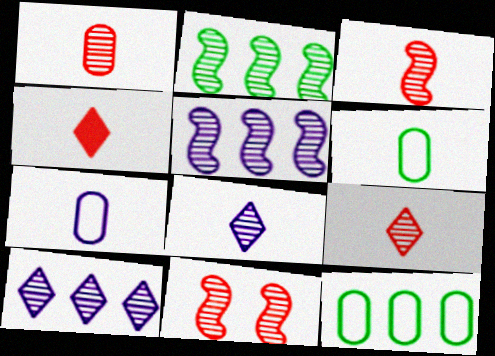[[1, 3, 9]]